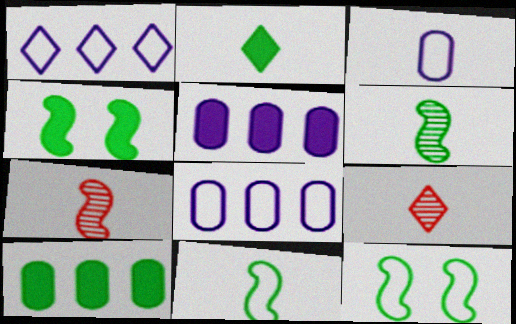[[2, 3, 7], 
[2, 4, 10], 
[4, 8, 9], 
[5, 9, 12]]